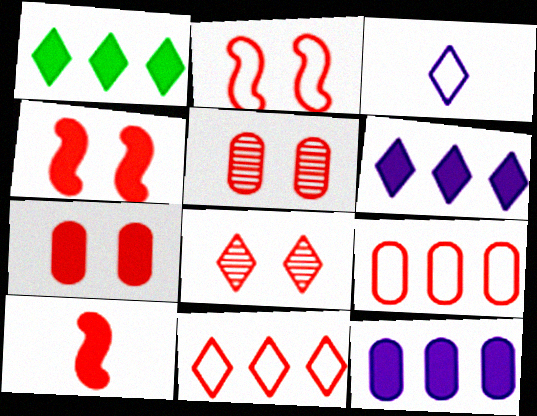[[1, 3, 8], 
[2, 7, 8], 
[5, 10, 11], 
[8, 9, 10]]